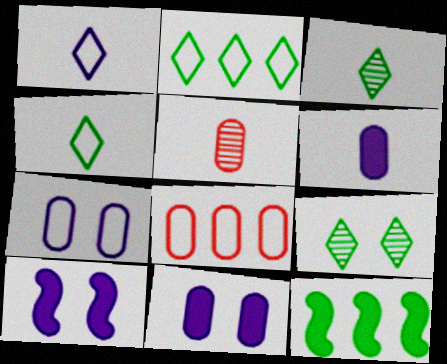[[2, 5, 10], 
[3, 8, 10]]